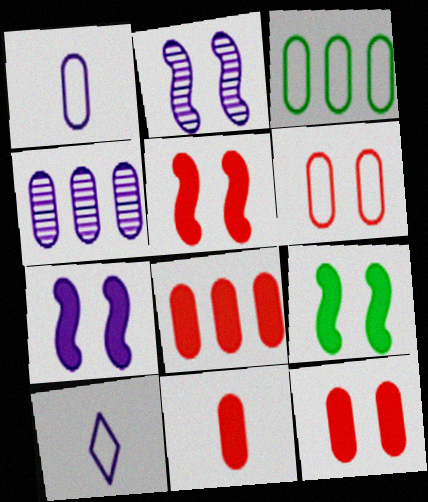[[1, 3, 6], 
[3, 4, 8], 
[4, 7, 10], 
[5, 7, 9], 
[8, 11, 12]]